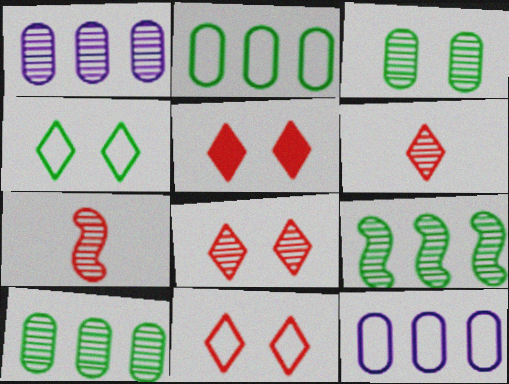[[5, 8, 11]]